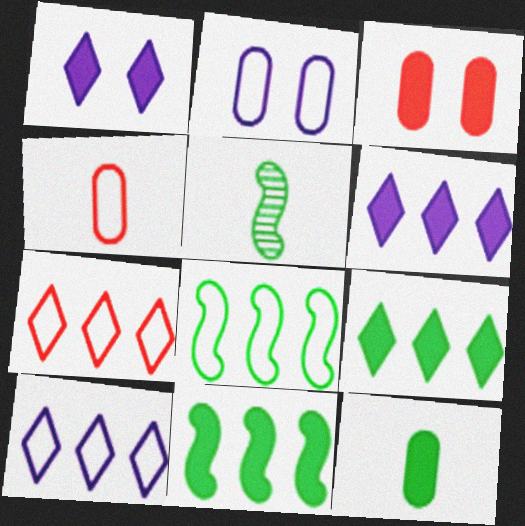[[3, 5, 10]]